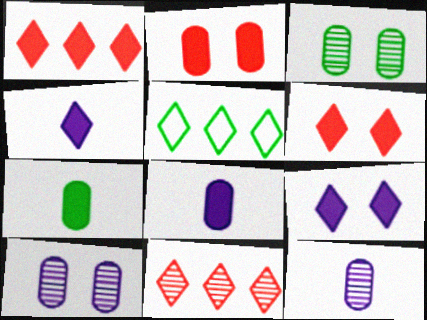[]